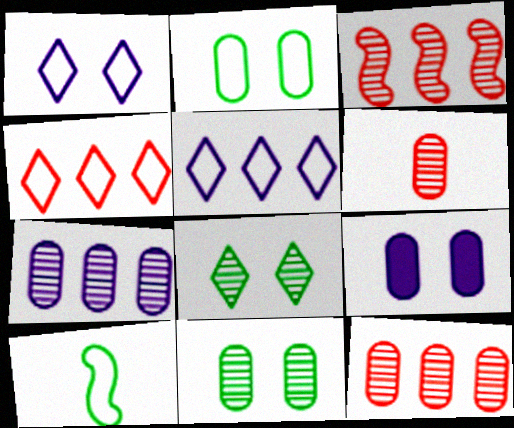[[6, 7, 11]]